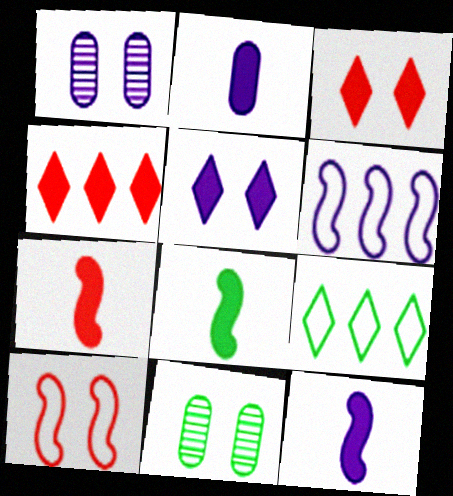[[1, 7, 9], 
[5, 10, 11], 
[7, 8, 12], 
[8, 9, 11]]